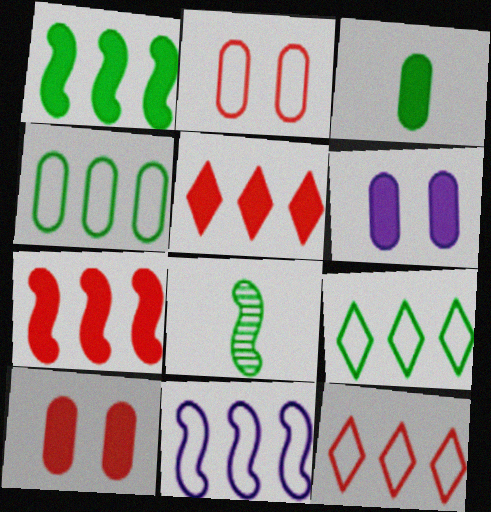[[4, 11, 12], 
[6, 8, 12]]